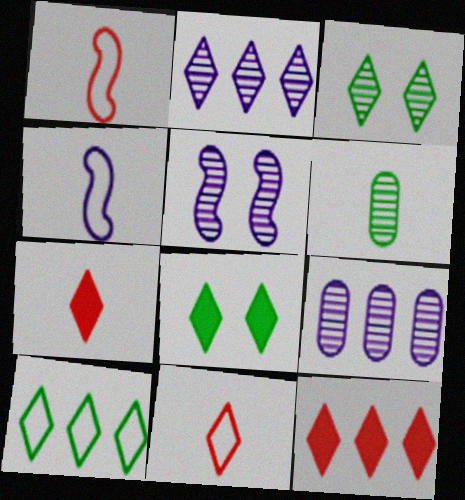[[1, 8, 9], 
[2, 8, 11], 
[2, 10, 12], 
[4, 6, 7]]